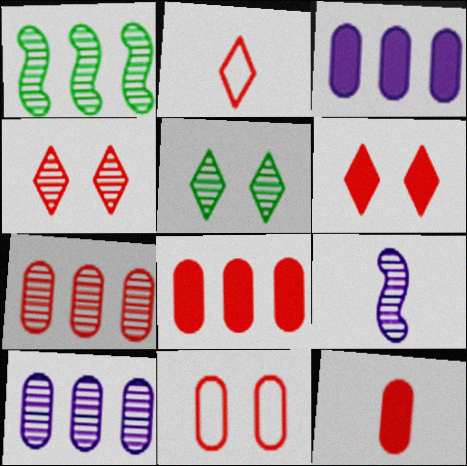[[5, 7, 9], 
[7, 11, 12]]